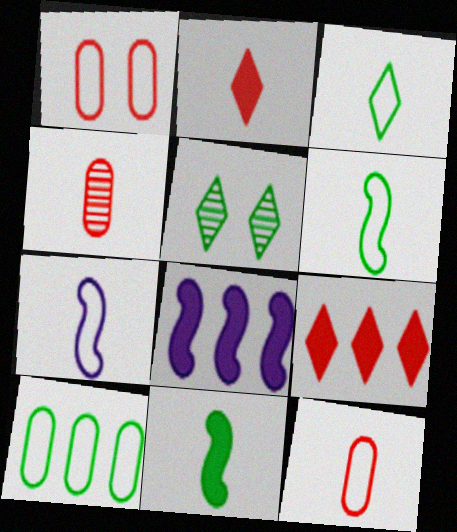[[3, 7, 12], 
[5, 8, 12], 
[5, 10, 11]]